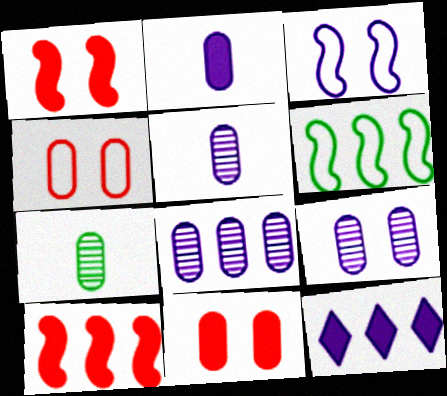[[3, 5, 12], 
[5, 8, 9]]